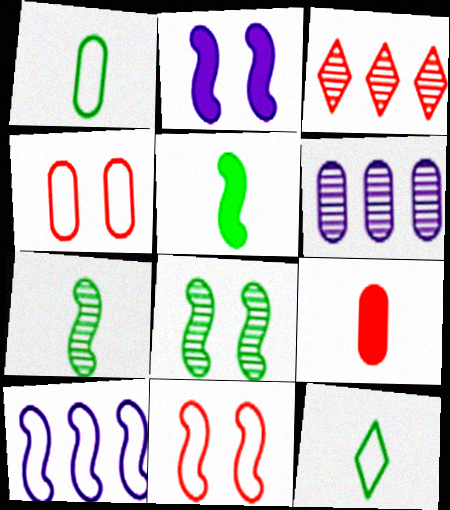[[1, 2, 3], 
[2, 8, 11], 
[3, 9, 11], 
[4, 10, 12]]